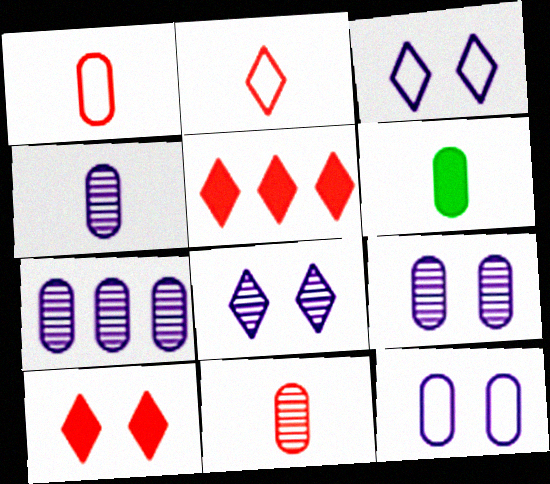[[1, 4, 6], 
[4, 7, 9]]